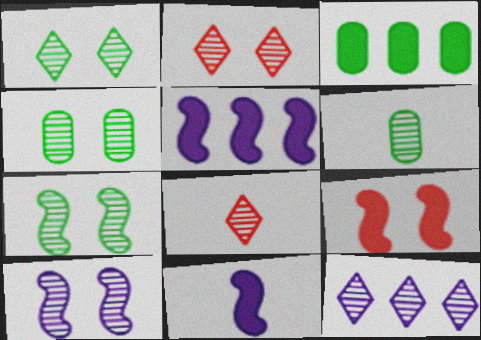[[1, 4, 7], 
[1, 8, 12], 
[2, 4, 10]]